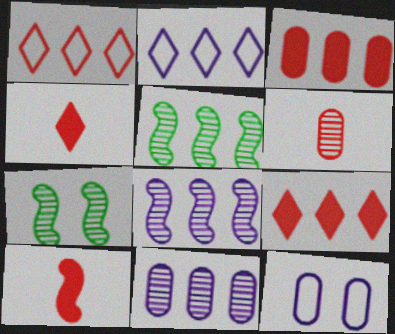[[2, 3, 5], 
[4, 5, 12]]